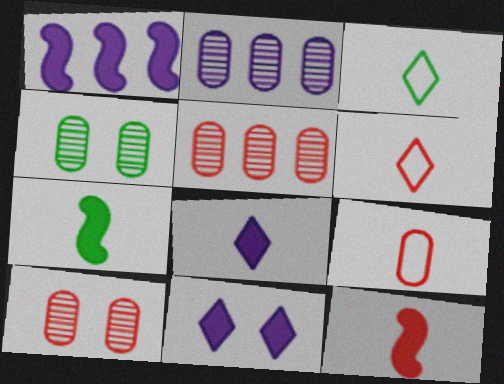[[1, 3, 10], 
[1, 4, 6]]